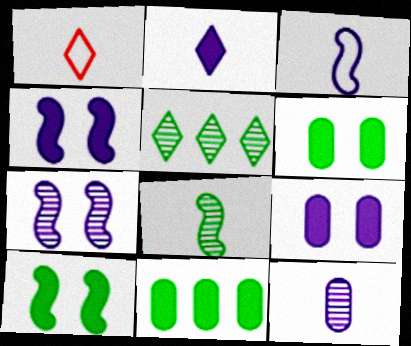[[1, 7, 11], 
[2, 3, 12]]